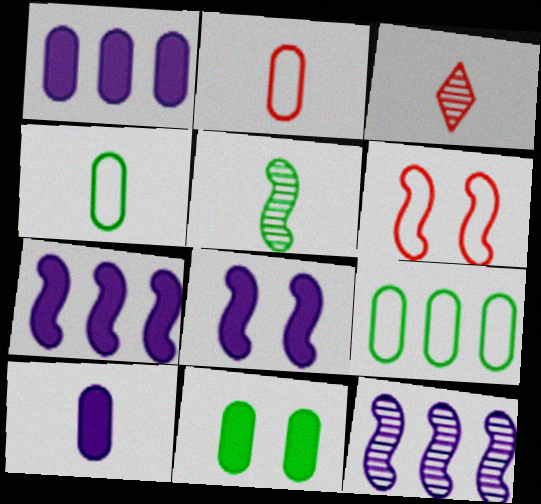[[3, 8, 9], 
[5, 6, 7]]